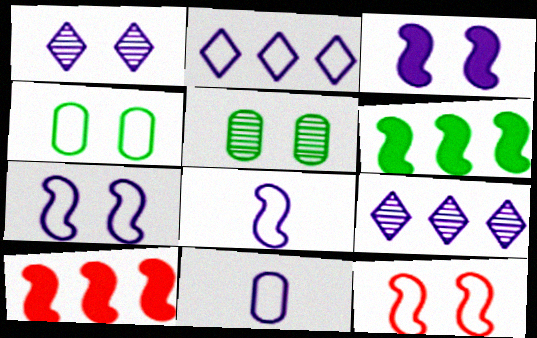[[2, 7, 11], 
[3, 9, 11]]